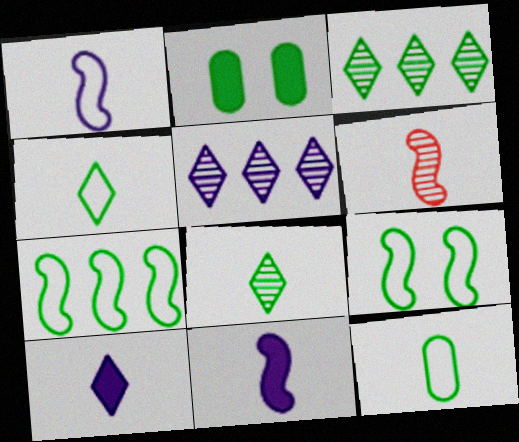[[2, 7, 8], 
[6, 10, 12]]